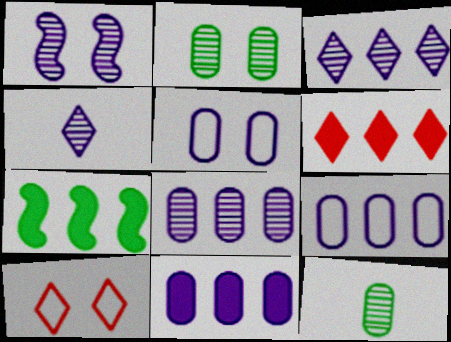[[1, 4, 8], 
[6, 7, 11], 
[8, 9, 11]]